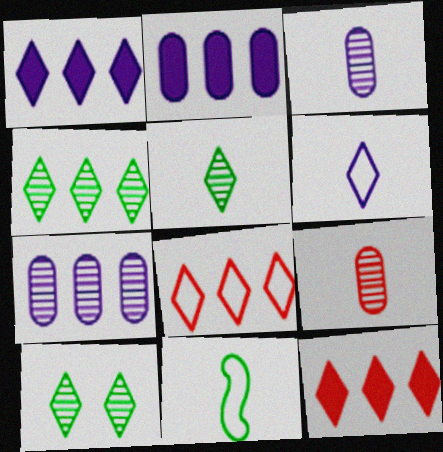[[1, 4, 8], 
[4, 5, 10], 
[6, 10, 12]]